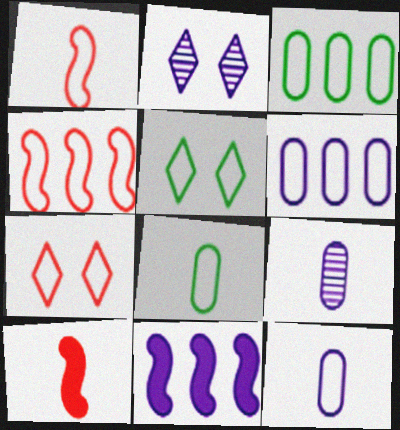[[1, 5, 6], 
[2, 3, 10], 
[2, 11, 12], 
[4, 5, 12]]